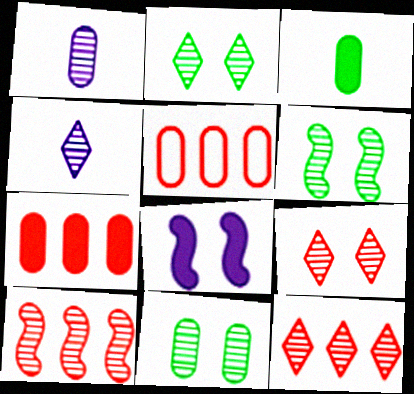[[1, 2, 10], 
[1, 6, 12], 
[2, 4, 12], 
[2, 6, 11], 
[4, 10, 11]]